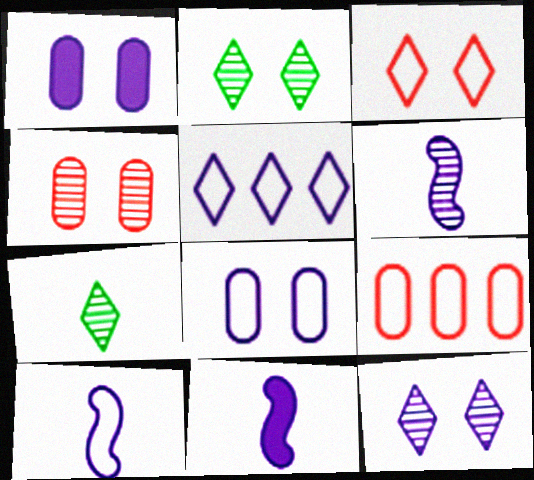[[1, 5, 6], 
[2, 9, 11], 
[5, 8, 10], 
[6, 10, 11]]